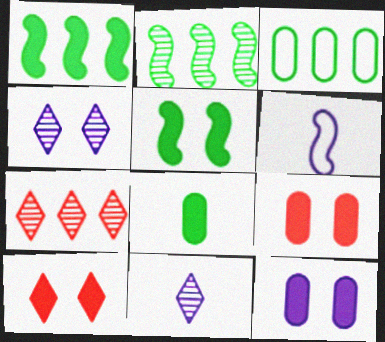[[5, 10, 12]]